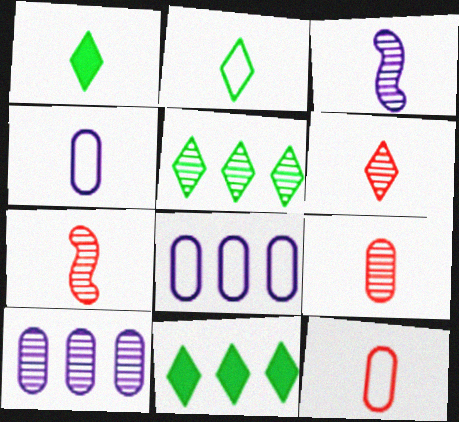[[1, 3, 12], 
[1, 4, 7], 
[6, 7, 9]]